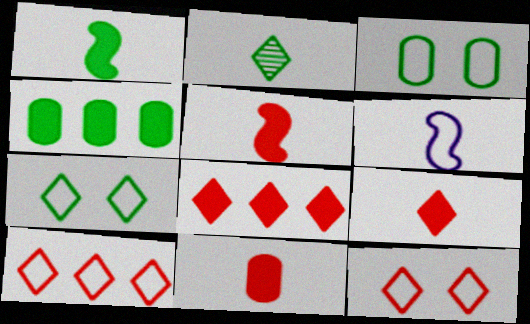[[2, 6, 11], 
[3, 6, 10], 
[5, 9, 11]]